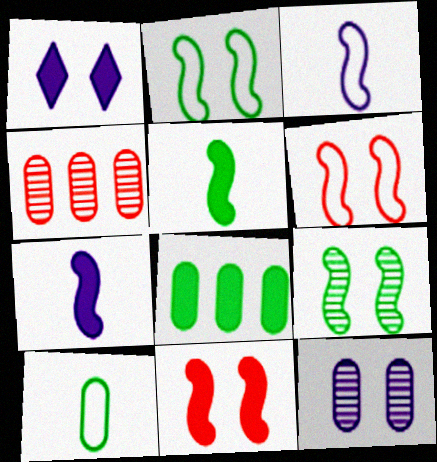[]